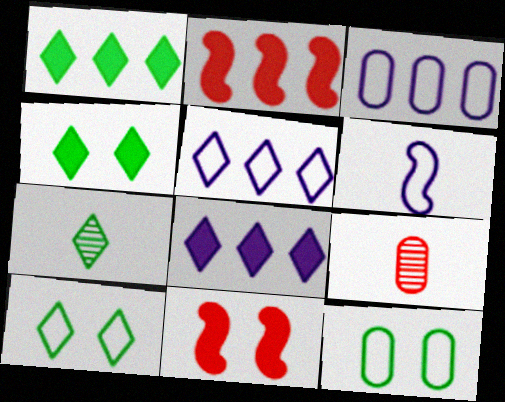[[1, 7, 10], 
[3, 7, 11]]